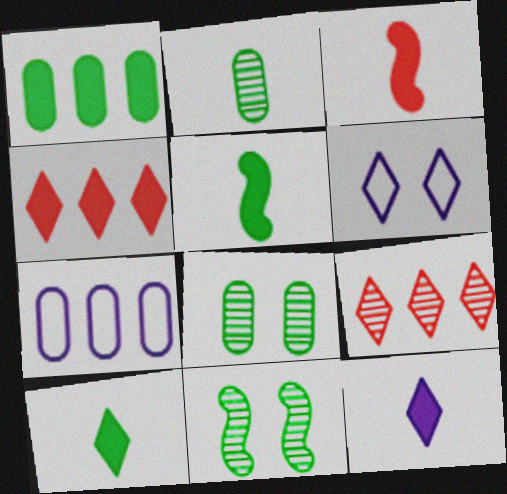[[6, 9, 10]]